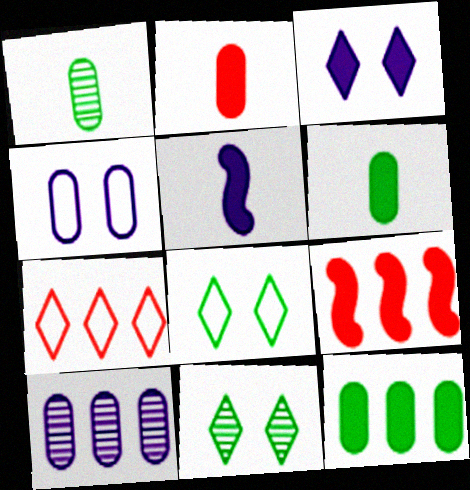[[3, 6, 9]]